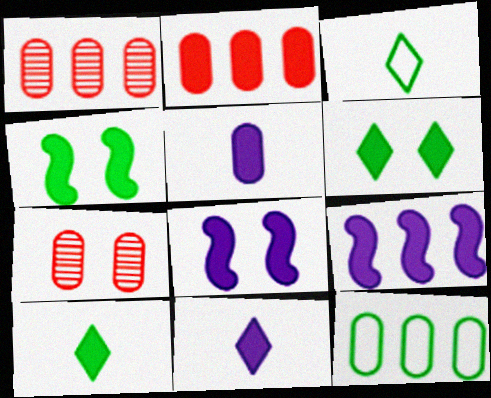[[1, 3, 8], 
[2, 4, 11], 
[2, 8, 10], 
[3, 7, 9], 
[5, 7, 12]]